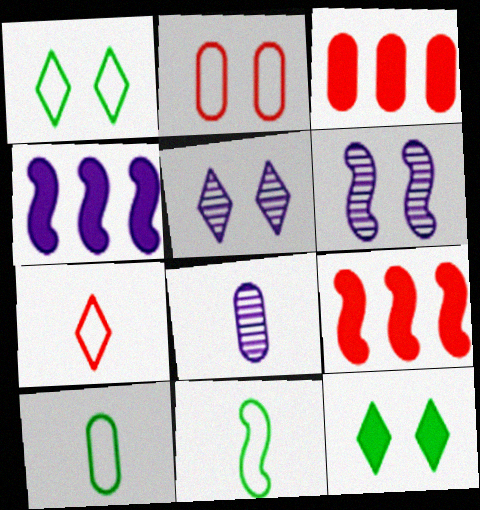[[1, 8, 9], 
[2, 6, 12], 
[3, 5, 11], 
[5, 9, 10], 
[6, 9, 11]]